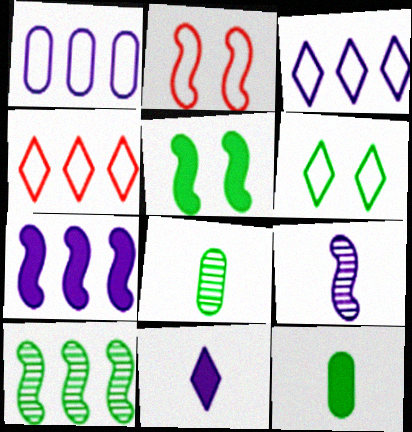[[6, 10, 12]]